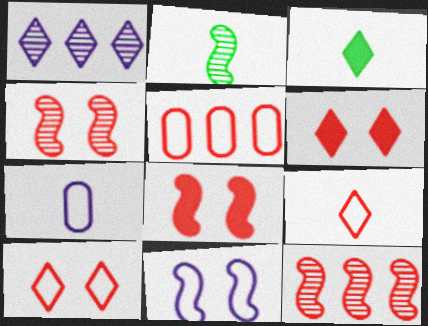[[1, 3, 10]]